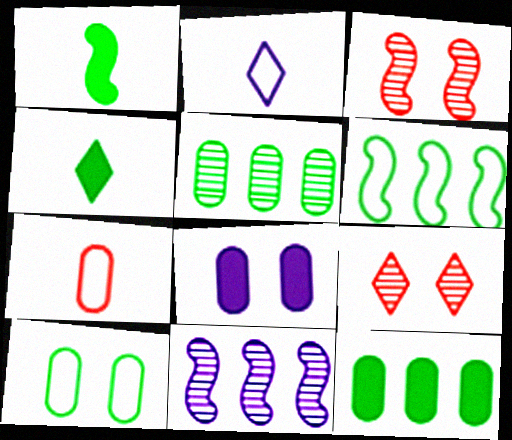[[2, 3, 12], 
[2, 8, 11], 
[5, 7, 8]]